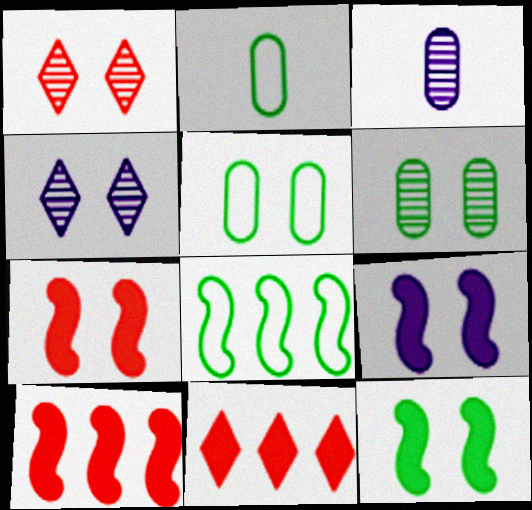[[1, 5, 9], 
[2, 4, 10], 
[4, 5, 7], 
[7, 9, 12]]